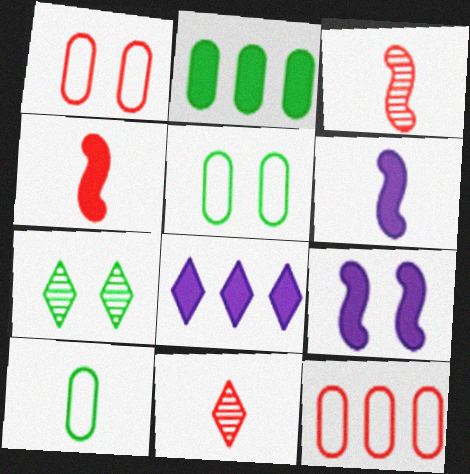[[1, 7, 9], 
[3, 5, 8], 
[6, 7, 12], 
[6, 10, 11]]